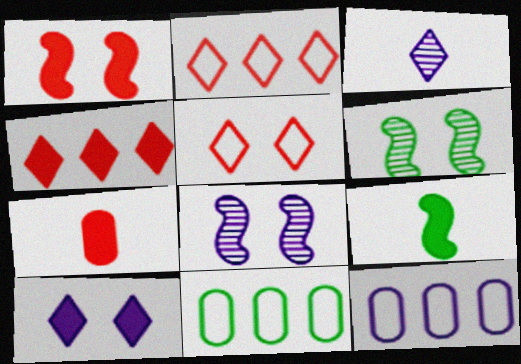[[1, 3, 11], 
[1, 4, 7]]